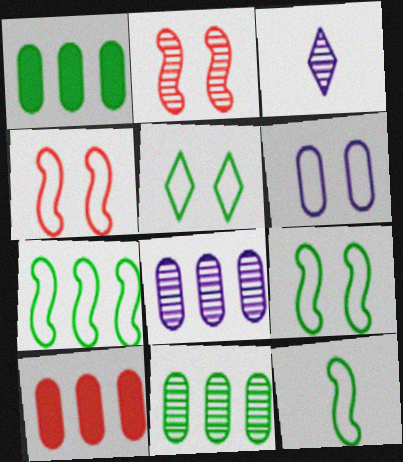[[1, 3, 4], 
[2, 3, 11], 
[3, 9, 10], 
[4, 5, 6], 
[7, 9, 12]]